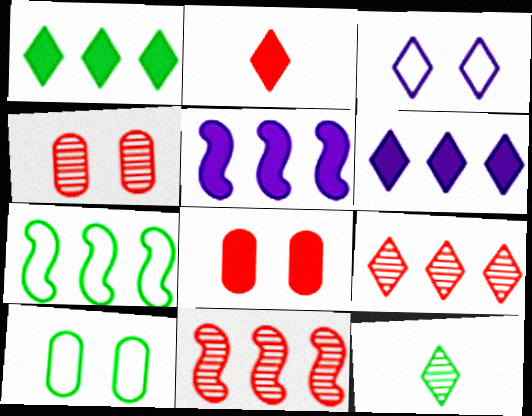[[5, 7, 11]]